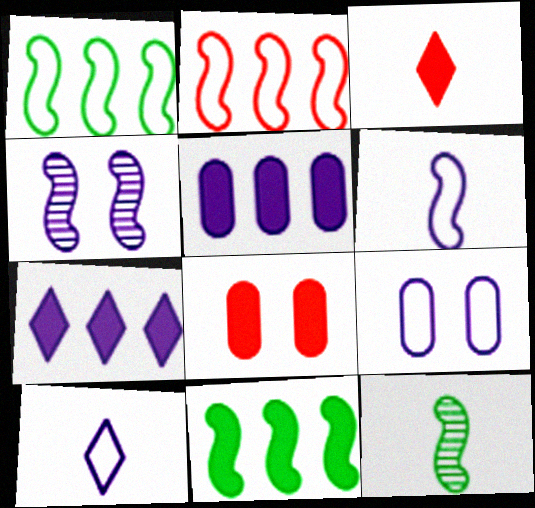[[4, 5, 10]]